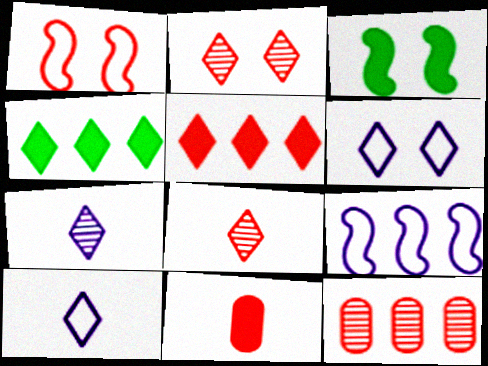[[2, 4, 10], 
[3, 10, 12], 
[4, 6, 8], 
[4, 9, 12]]